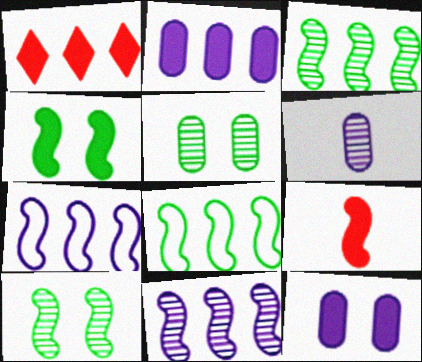[[7, 9, 10]]